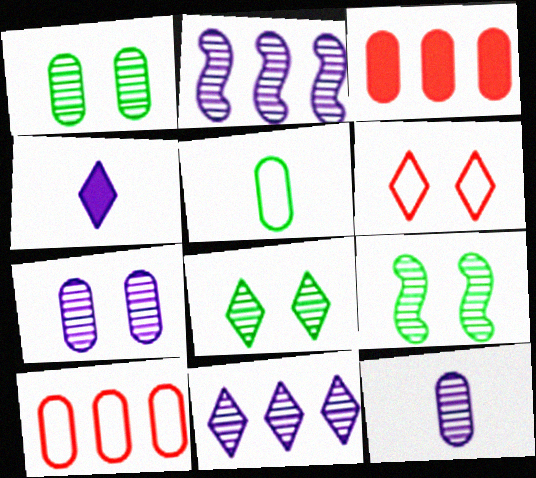[[1, 8, 9], 
[3, 5, 7], 
[4, 9, 10]]